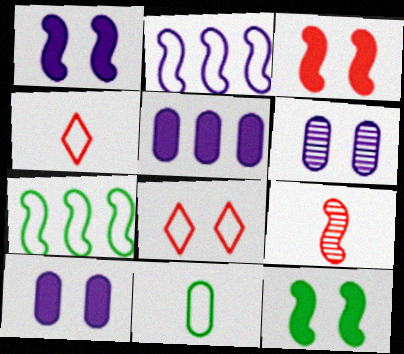[[1, 3, 12], 
[1, 7, 9], 
[2, 8, 11], 
[2, 9, 12], 
[6, 8, 12]]